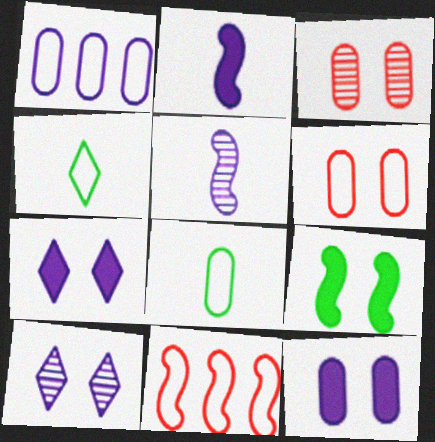[[1, 2, 10], 
[1, 5, 7], 
[1, 6, 8], 
[5, 9, 11], 
[6, 9, 10]]